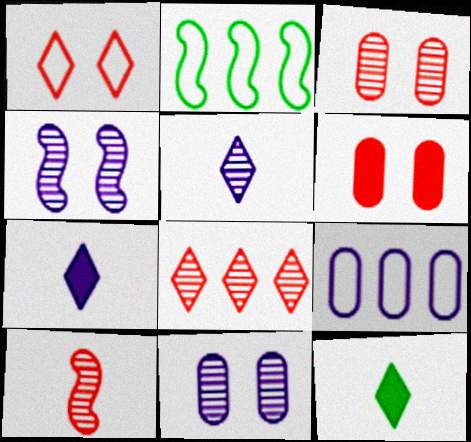[[2, 3, 7], 
[2, 5, 6], 
[3, 8, 10], 
[4, 7, 9]]